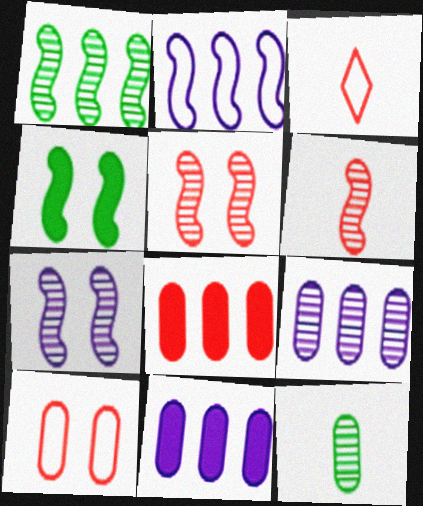[[1, 6, 7], 
[2, 4, 6], 
[3, 4, 9], 
[3, 5, 8], 
[10, 11, 12]]